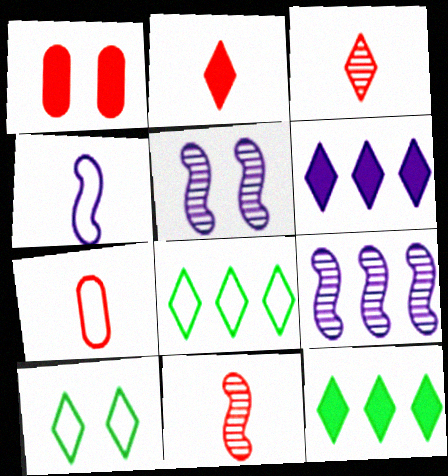[[1, 5, 10], 
[2, 7, 11], 
[3, 6, 10], 
[5, 7, 12]]